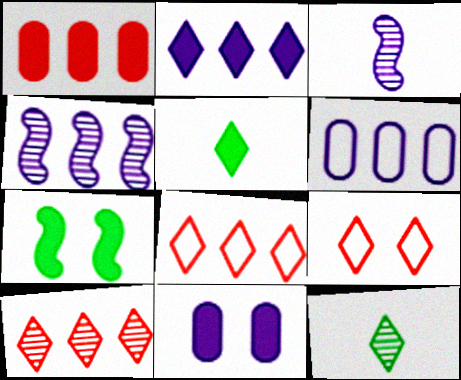[[2, 4, 6], 
[2, 9, 12]]